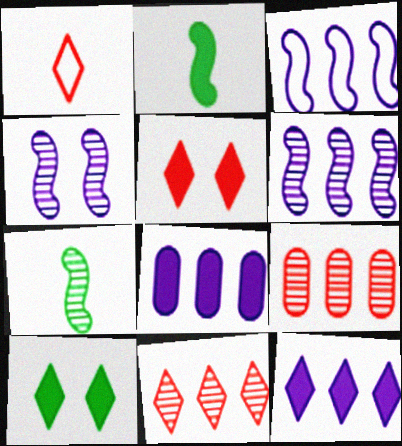[[1, 5, 11], 
[2, 5, 8]]